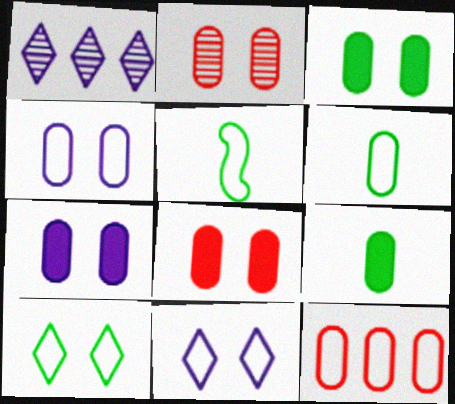[[1, 5, 8], 
[2, 3, 4], 
[3, 7, 8], 
[4, 6, 12], 
[5, 11, 12]]